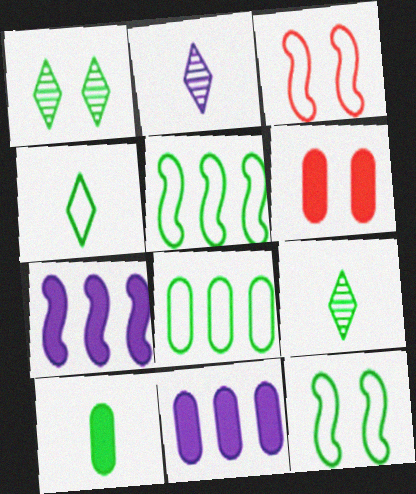[[1, 5, 10], 
[2, 5, 6], 
[3, 9, 11], 
[4, 8, 12], 
[6, 10, 11]]